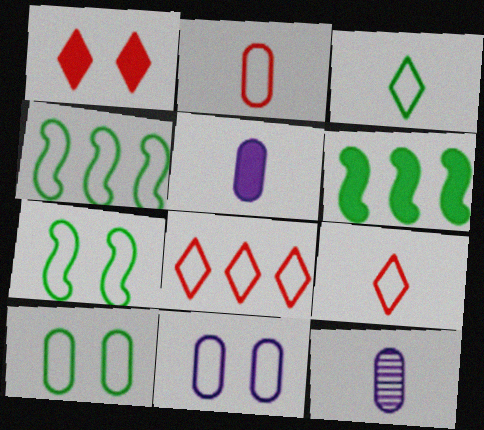[[1, 4, 12], 
[1, 5, 6], 
[3, 4, 10], 
[4, 9, 11]]